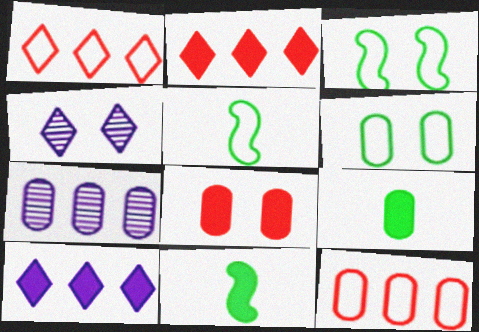[[3, 4, 8], 
[4, 11, 12], 
[8, 10, 11]]